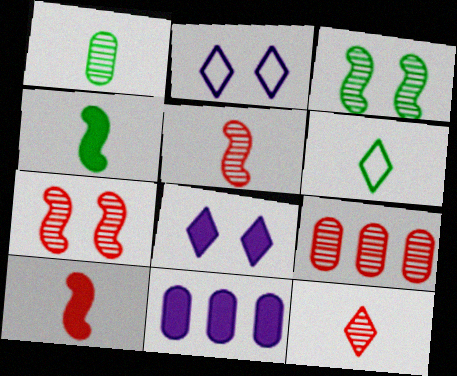[[1, 4, 6], 
[2, 4, 9], 
[6, 7, 11], 
[7, 9, 12]]